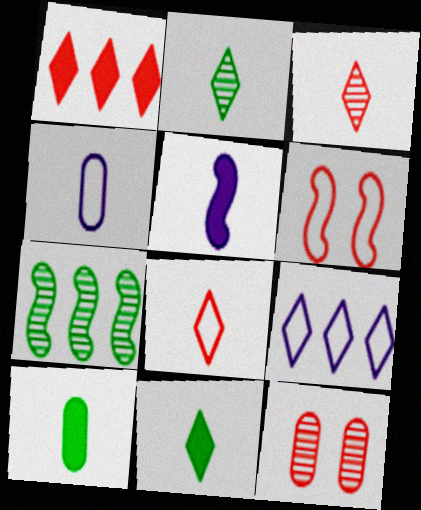[[5, 6, 7]]